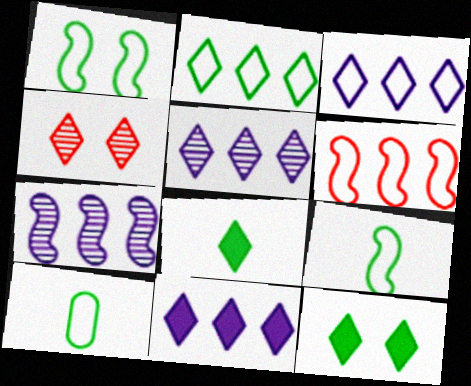[[1, 2, 10], 
[3, 4, 8], 
[3, 5, 11]]